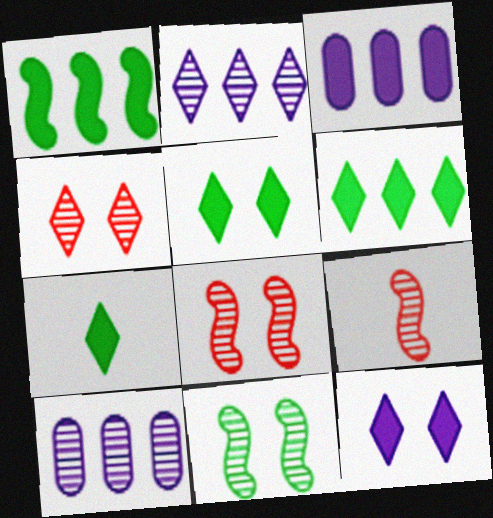[[5, 6, 7]]